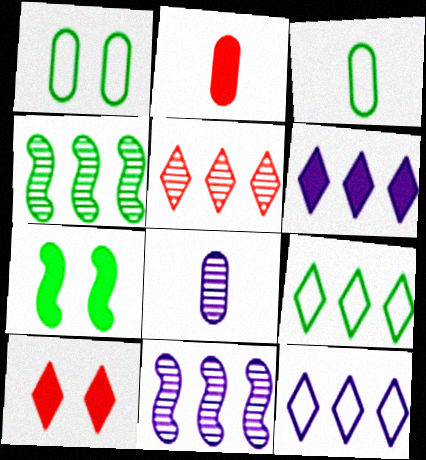[[2, 3, 8], 
[2, 6, 7], 
[3, 10, 11], 
[5, 6, 9]]